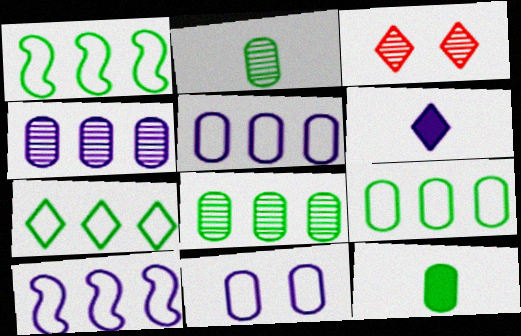[[1, 7, 9], 
[3, 6, 7], 
[3, 10, 12]]